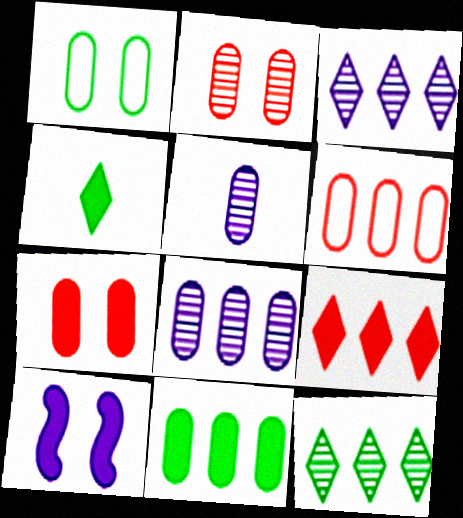[[6, 8, 11]]